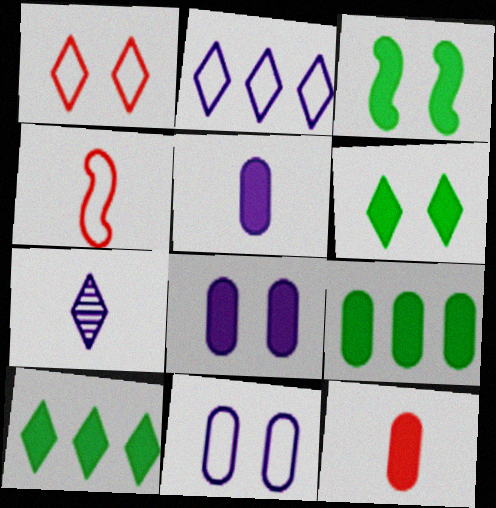[[1, 7, 10], 
[8, 9, 12]]